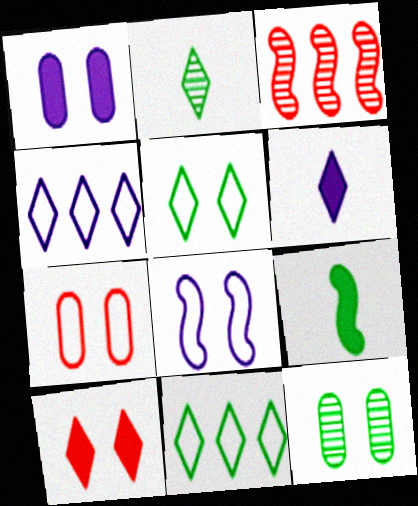[[1, 7, 12], 
[2, 4, 10], 
[3, 8, 9], 
[5, 7, 8], 
[8, 10, 12], 
[9, 11, 12]]